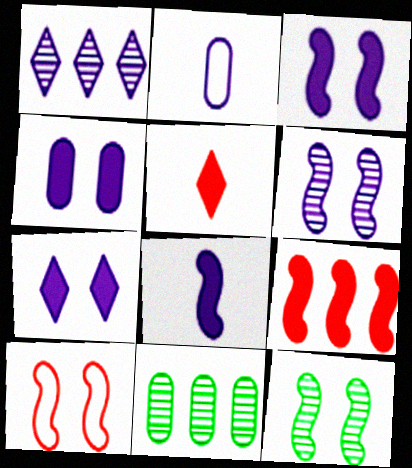[[1, 2, 3], 
[3, 4, 7], 
[3, 10, 12]]